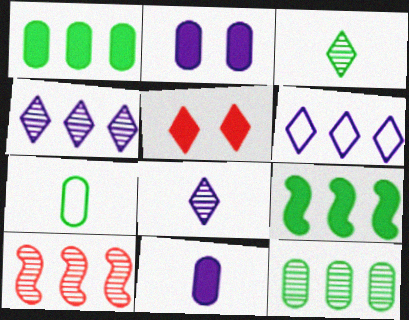[[1, 6, 10], 
[3, 5, 6], 
[4, 10, 12], 
[5, 9, 11]]